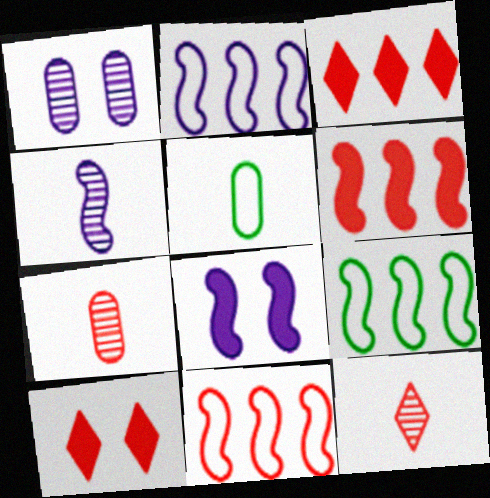[[2, 4, 8], 
[2, 9, 11], 
[7, 10, 11]]